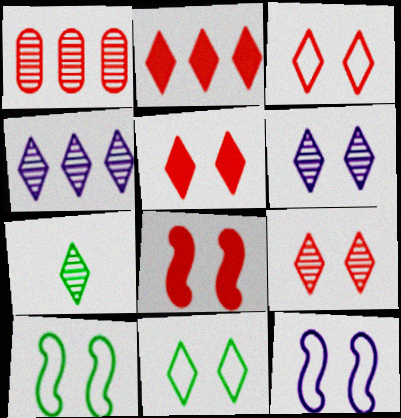[[3, 5, 9], 
[4, 7, 9], 
[5, 6, 11]]